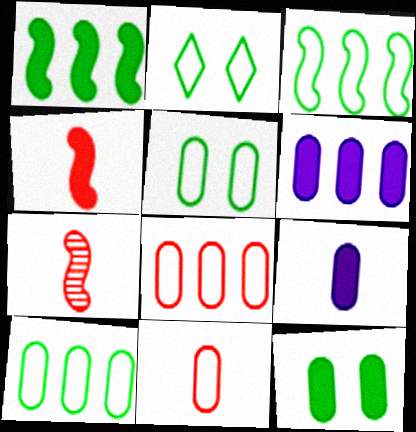[[2, 6, 7]]